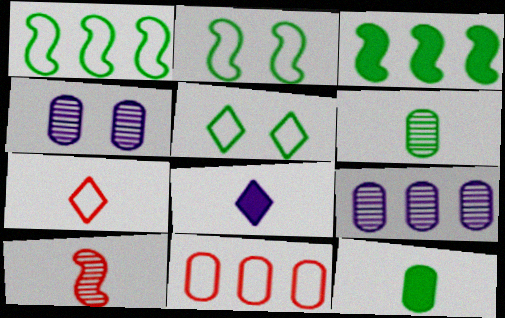[[3, 4, 7], 
[3, 5, 6], 
[4, 11, 12]]